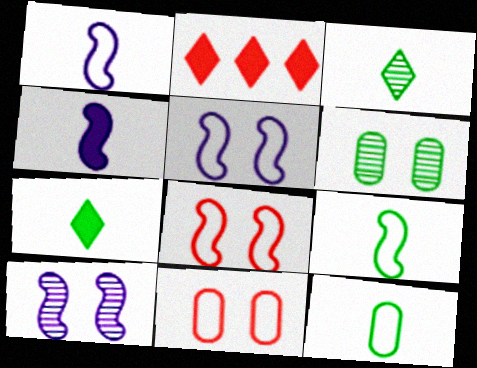[[1, 2, 6], 
[2, 10, 12]]